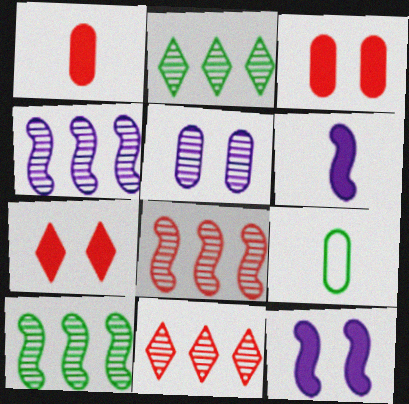[[4, 7, 9], 
[4, 8, 10], 
[9, 11, 12]]